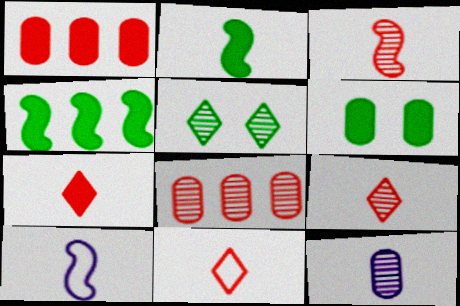[[1, 5, 10], 
[2, 3, 10], 
[2, 11, 12], 
[7, 9, 11]]